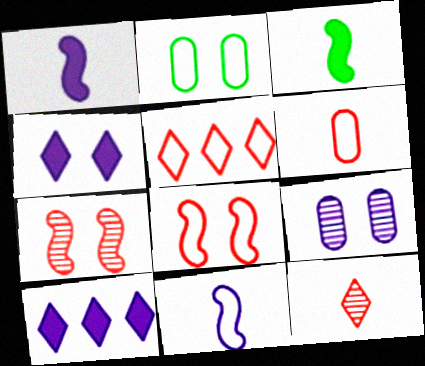[[2, 4, 7], 
[2, 5, 11], 
[3, 5, 9], 
[5, 6, 8], 
[9, 10, 11]]